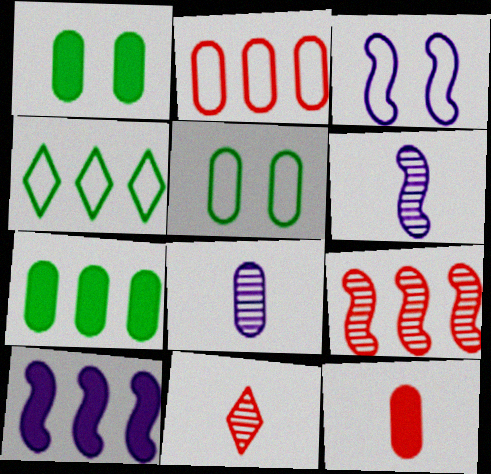[[1, 2, 8], 
[3, 6, 10], 
[3, 7, 11], 
[5, 10, 11]]